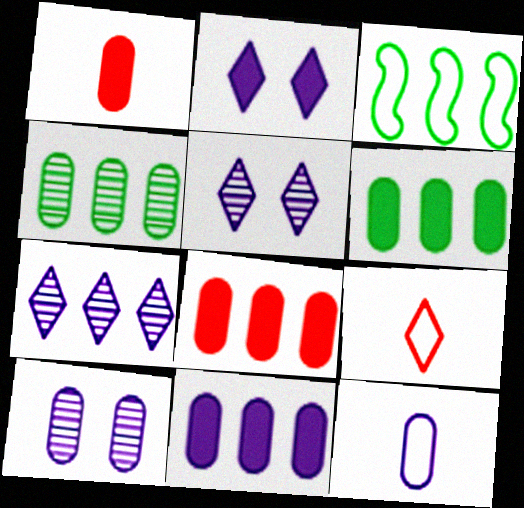[[1, 3, 5], 
[3, 7, 8], 
[6, 8, 11], 
[10, 11, 12]]